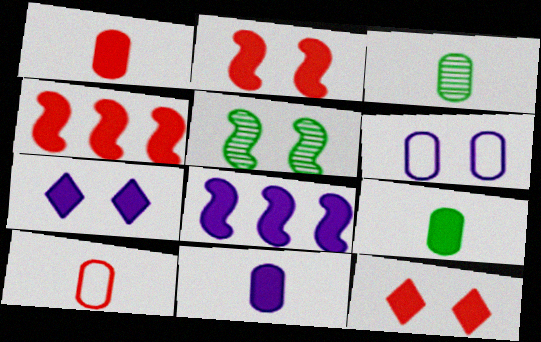[[1, 4, 12], 
[1, 9, 11], 
[3, 10, 11], 
[4, 7, 9], 
[5, 6, 12], 
[7, 8, 11], 
[8, 9, 12]]